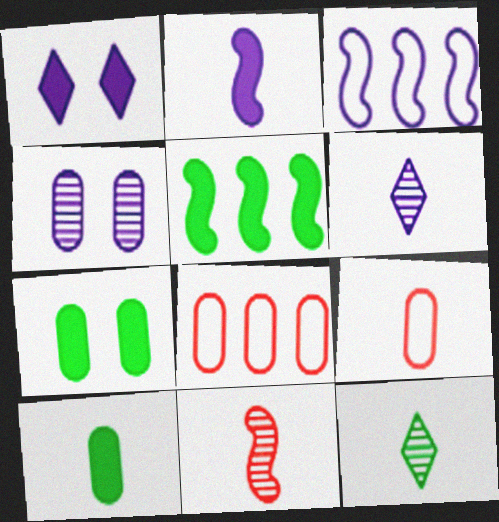[[2, 9, 12], 
[4, 8, 10]]